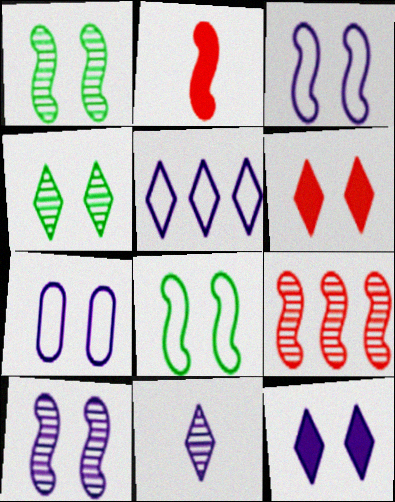[[1, 6, 7], 
[5, 11, 12], 
[7, 10, 12]]